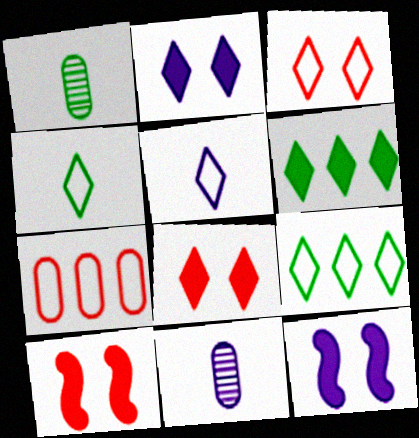[[3, 5, 9], 
[9, 10, 11]]